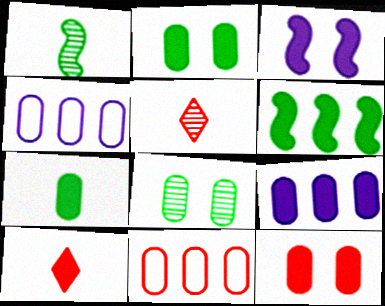[[7, 9, 12]]